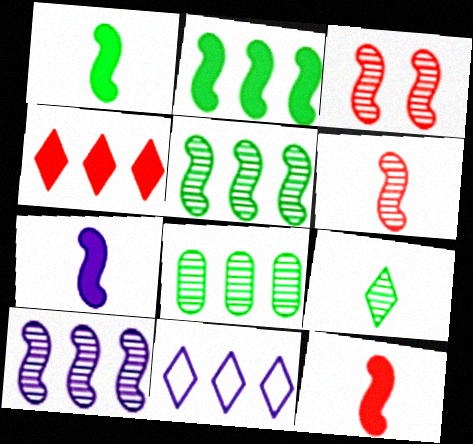[[1, 7, 12]]